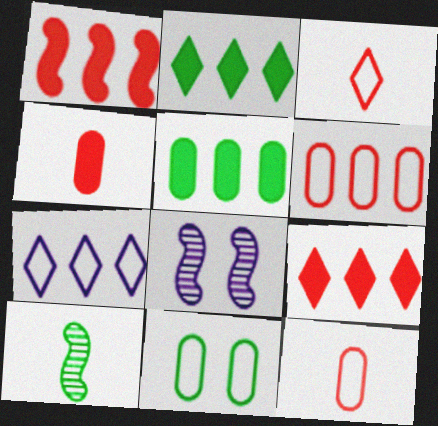[[2, 8, 12], 
[2, 10, 11], 
[3, 5, 8]]